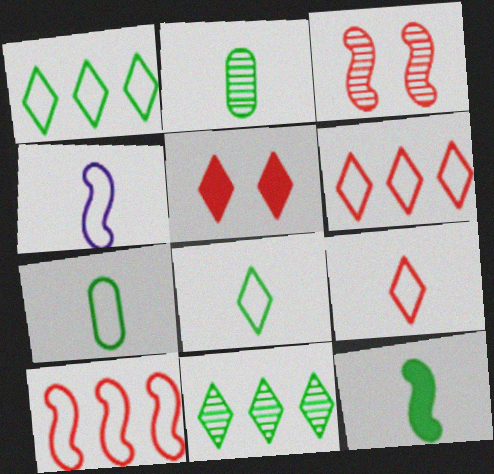[[2, 8, 12], 
[4, 7, 9]]